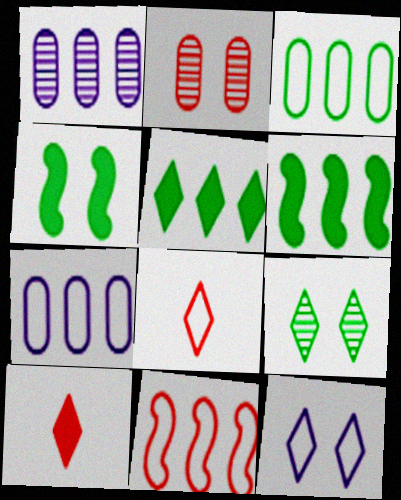[[1, 4, 8], 
[1, 5, 11], 
[2, 4, 12], 
[2, 10, 11]]